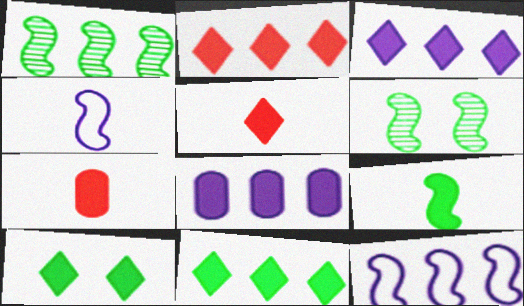[[2, 3, 11], 
[3, 5, 10]]